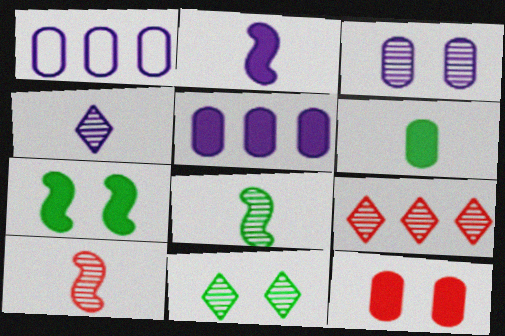[[3, 8, 9], 
[4, 9, 11], 
[5, 6, 12]]